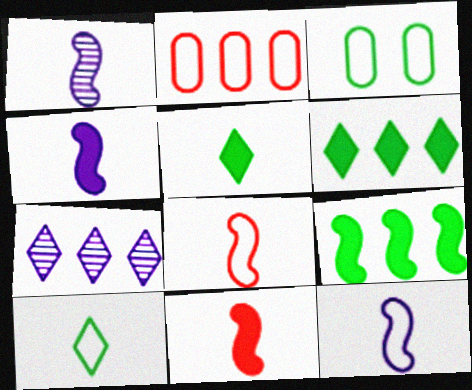[[1, 4, 12], 
[2, 7, 9], 
[3, 7, 11]]